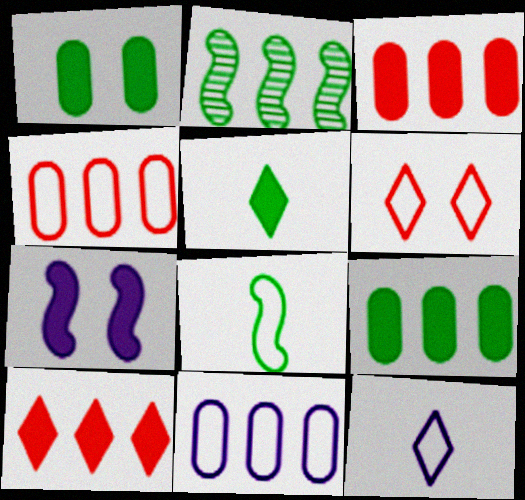[[2, 10, 11], 
[3, 5, 7], 
[6, 8, 11]]